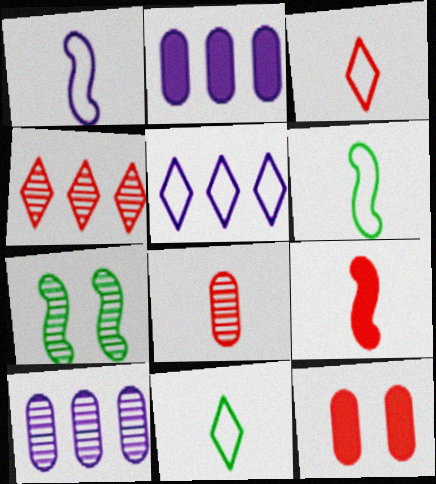[[2, 3, 7], 
[3, 8, 9]]